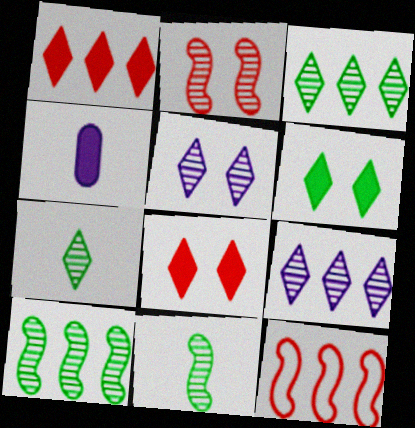[]